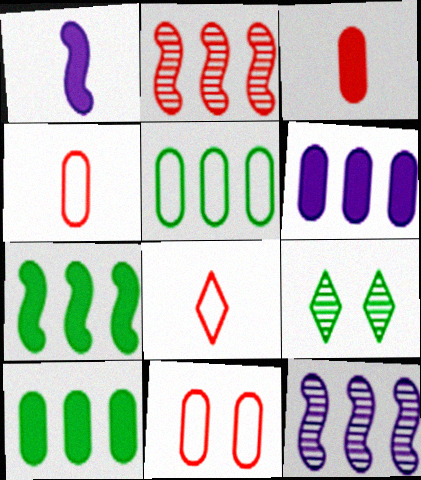[]